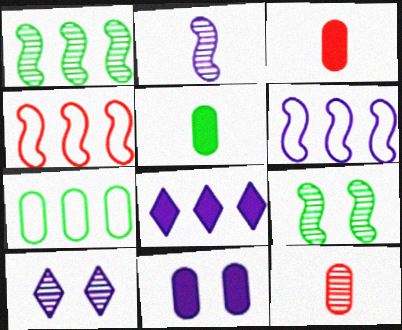[[1, 10, 12], 
[4, 5, 10], 
[7, 11, 12]]